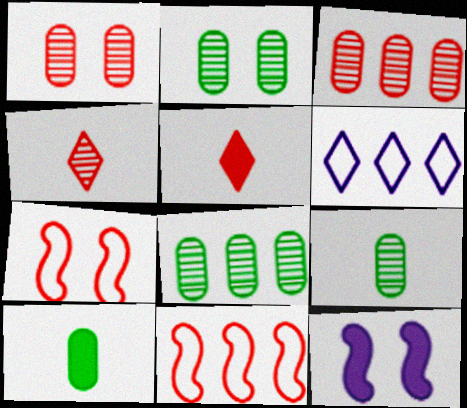[[1, 5, 11], 
[2, 8, 9], 
[3, 5, 7]]